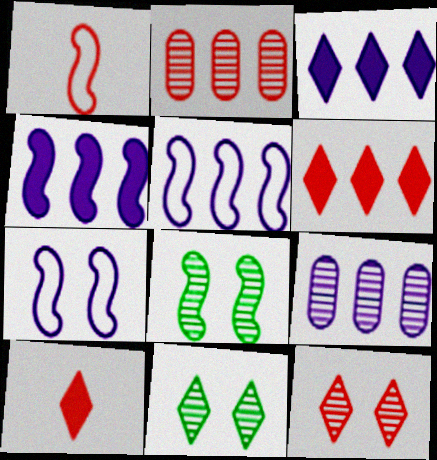[[1, 4, 8], 
[3, 5, 9]]